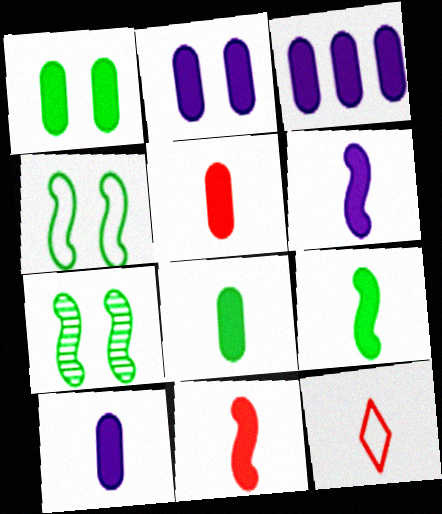[[1, 3, 5], 
[2, 3, 10], 
[3, 7, 12], 
[5, 8, 10], 
[6, 9, 11]]